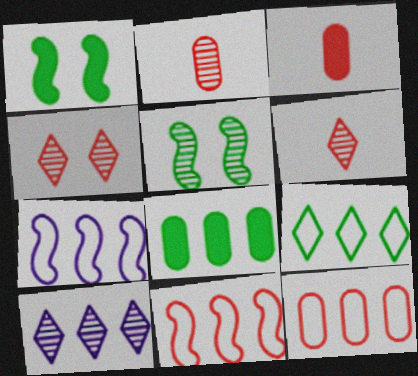[[2, 5, 10], 
[3, 4, 11], 
[7, 9, 12], 
[8, 10, 11]]